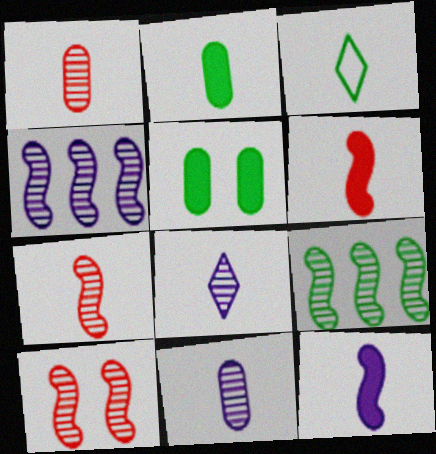[[1, 3, 12], 
[3, 5, 9], 
[3, 6, 11]]